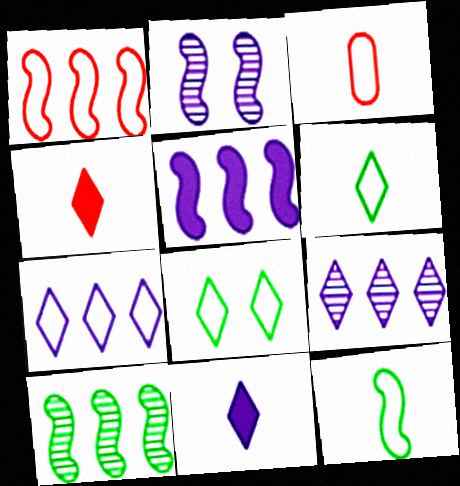[[1, 5, 10], 
[4, 8, 9]]